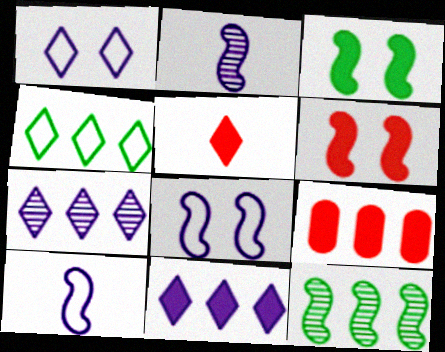[[5, 6, 9], 
[6, 10, 12]]